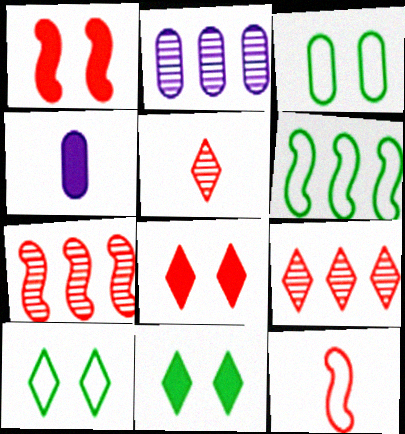[[1, 7, 12], 
[2, 11, 12], 
[4, 7, 10]]